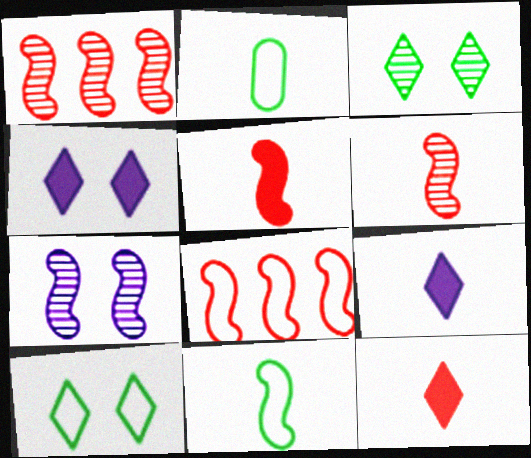[[1, 2, 4], 
[2, 6, 9]]